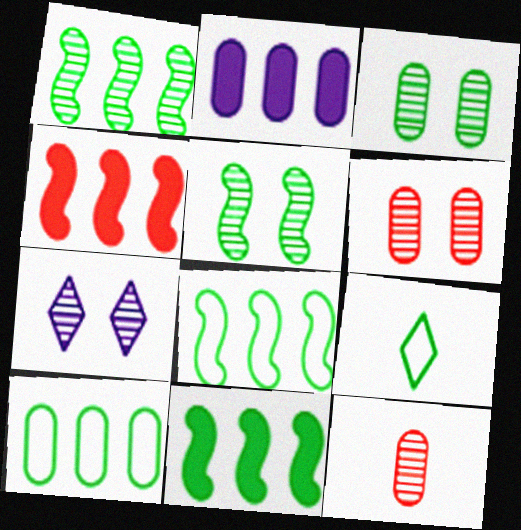[[1, 7, 12], 
[1, 8, 11], 
[3, 9, 11], 
[5, 6, 7]]